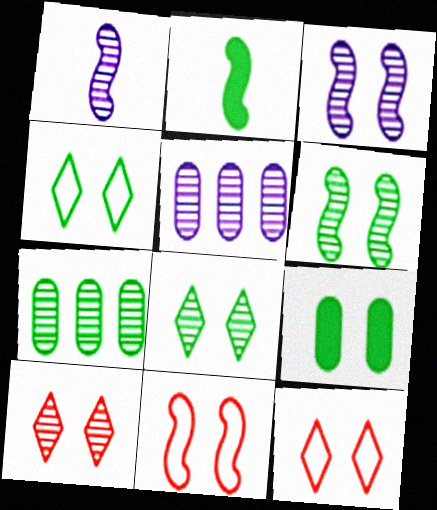[[1, 7, 10], 
[2, 4, 7], 
[2, 5, 12], 
[3, 9, 12], 
[4, 6, 9]]